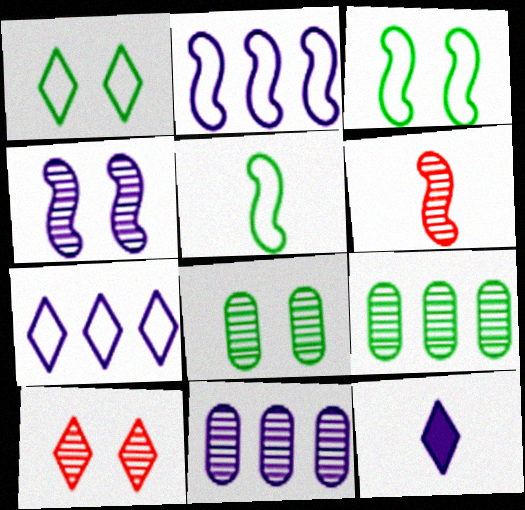[[4, 8, 10]]